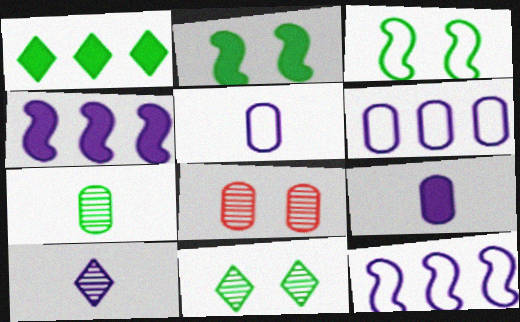[[1, 3, 7]]